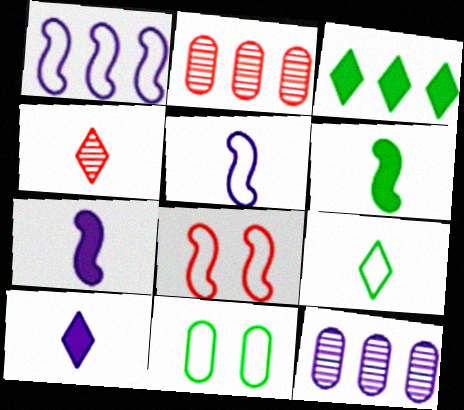[[1, 2, 3], 
[4, 9, 10]]